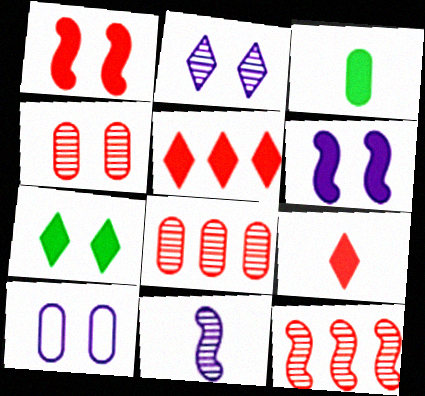[[2, 6, 10], 
[3, 5, 6], 
[3, 8, 10]]